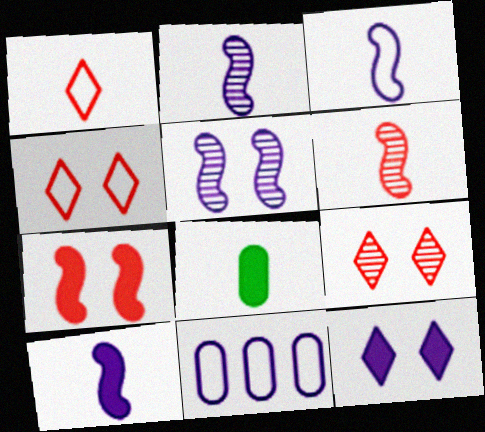[[1, 2, 8], 
[2, 3, 10], 
[2, 11, 12]]